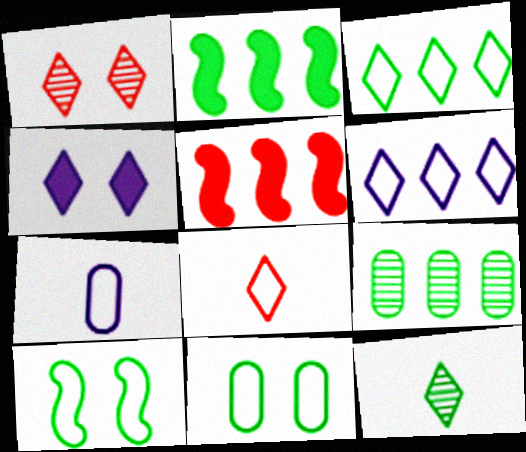[[1, 2, 7], 
[2, 3, 9], 
[2, 11, 12], 
[5, 6, 9]]